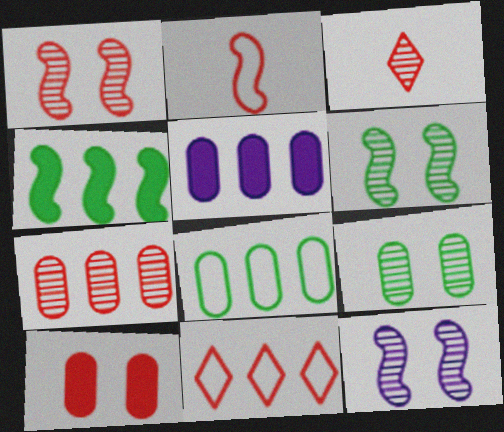[[1, 3, 7], 
[1, 6, 12], 
[2, 4, 12], 
[5, 7, 8]]